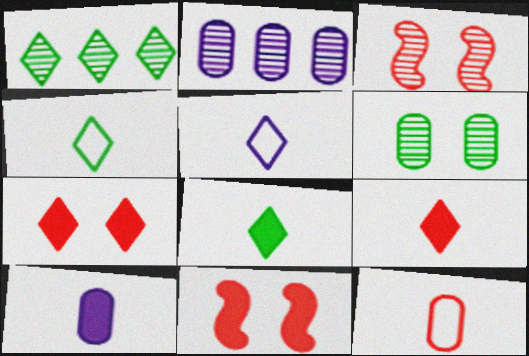[[1, 5, 7], 
[2, 4, 11]]